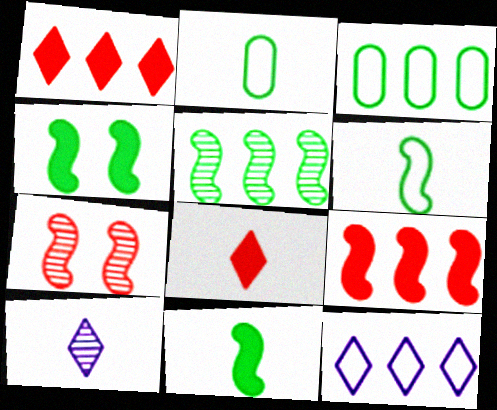[[4, 5, 6]]